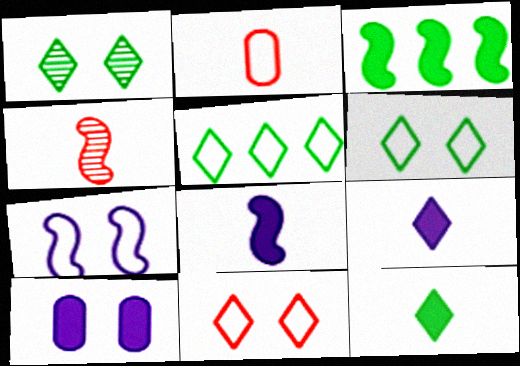[[1, 5, 12], 
[2, 5, 7], 
[3, 4, 7], 
[4, 5, 10]]